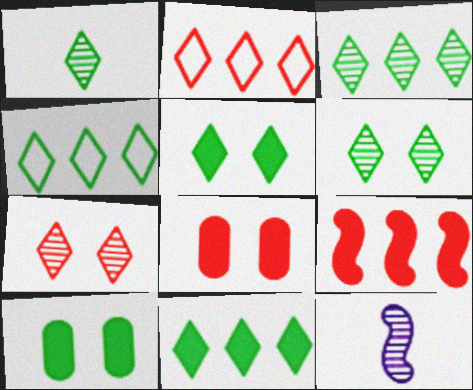[[1, 3, 6], 
[1, 4, 5], 
[2, 10, 12], 
[3, 4, 11], 
[4, 8, 12]]